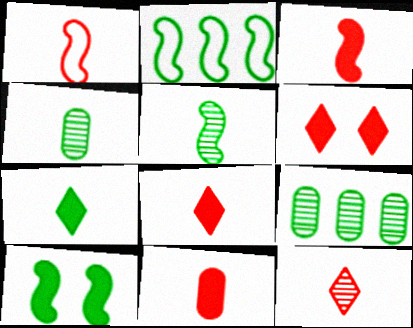[[1, 11, 12], 
[2, 5, 10], 
[3, 8, 11]]